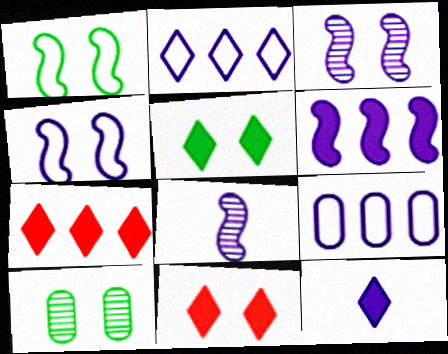[[1, 5, 10], 
[3, 9, 12], 
[4, 6, 8], 
[4, 10, 11], 
[5, 7, 12]]